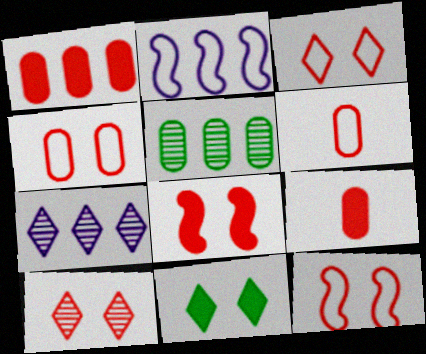[[3, 4, 12], 
[4, 8, 10]]